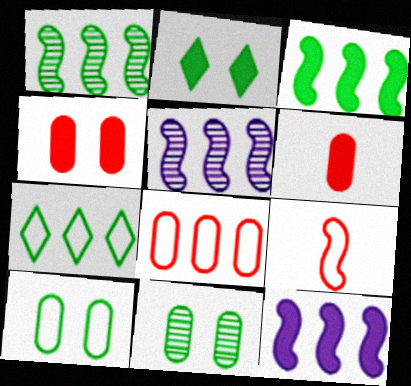[[2, 6, 12]]